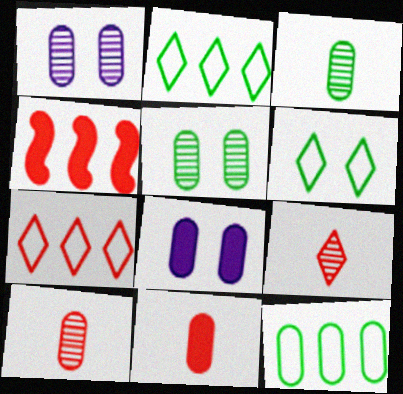[[1, 11, 12], 
[8, 10, 12]]